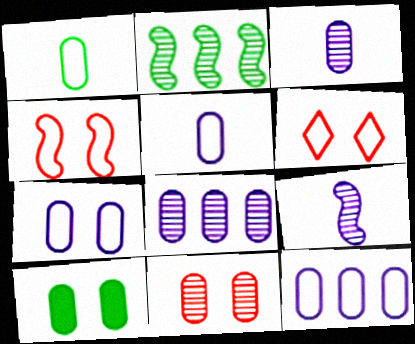[[5, 7, 12], 
[7, 10, 11]]